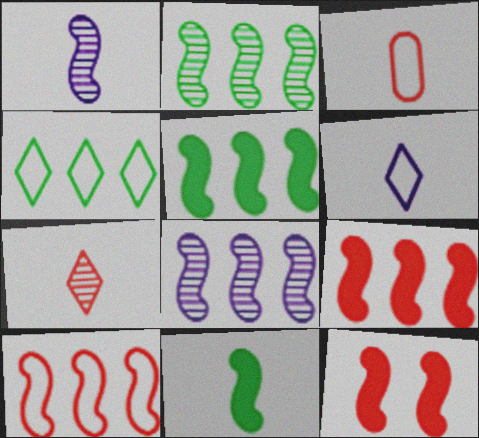[[5, 8, 10]]